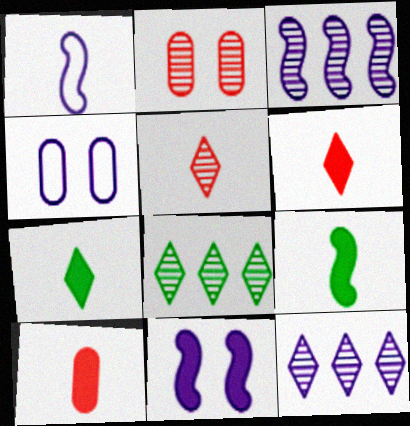[[1, 3, 11]]